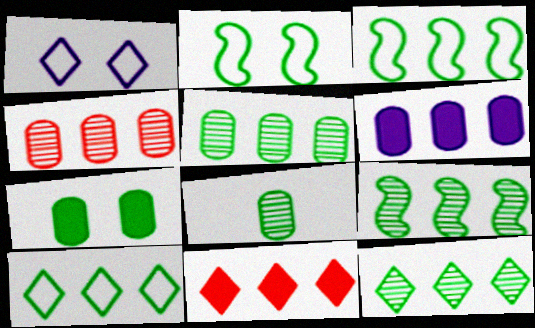[[5, 9, 12]]